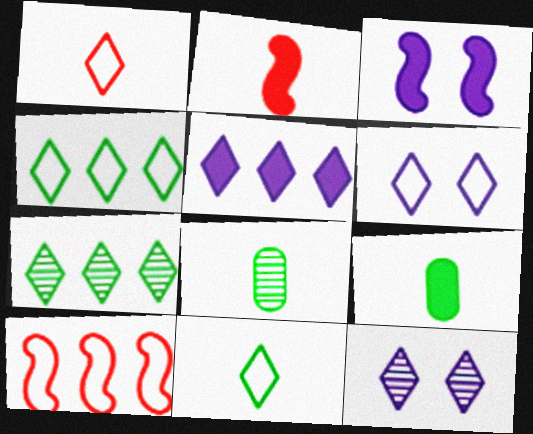[[1, 4, 6], 
[9, 10, 12]]